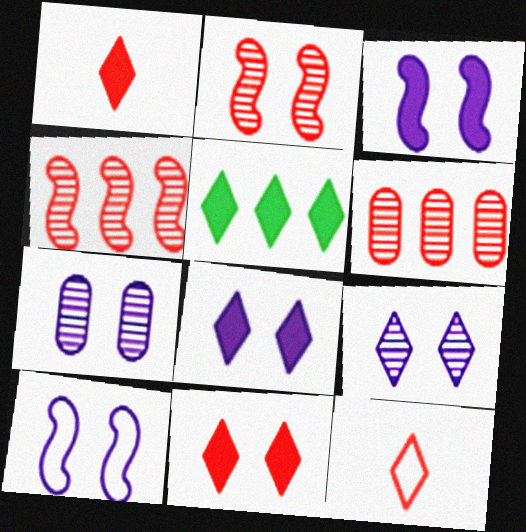[[1, 5, 8], 
[5, 9, 12], 
[7, 8, 10]]